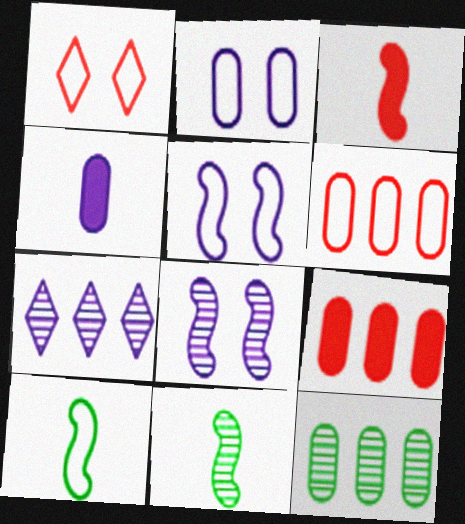[[4, 5, 7]]